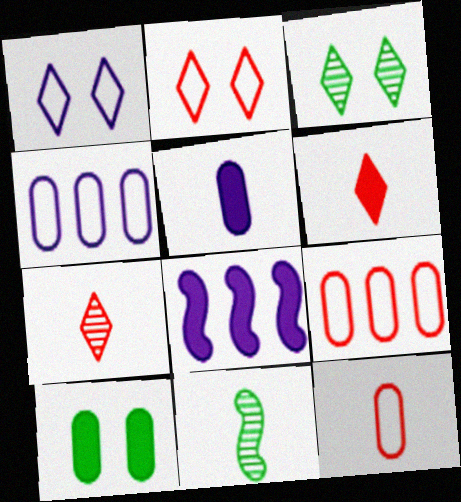[[3, 8, 12], 
[6, 8, 10]]